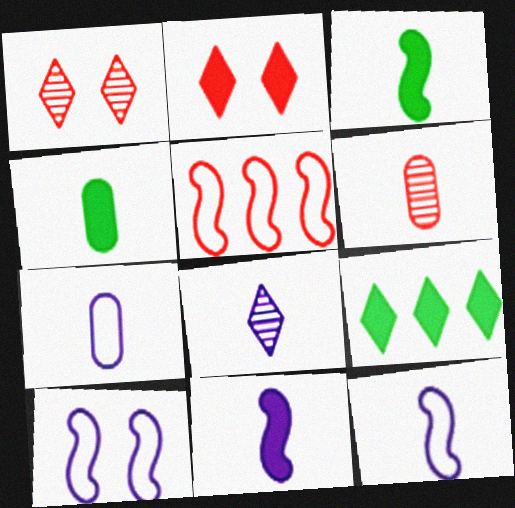[[2, 5, 6], 
[4, 6, 7], 
[6, 9, 10], 
[7, 8, 11]]